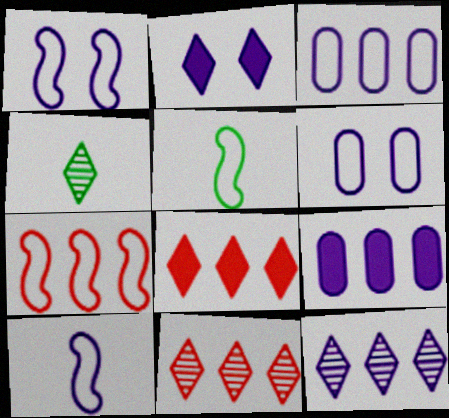[[1, 5, 7]]